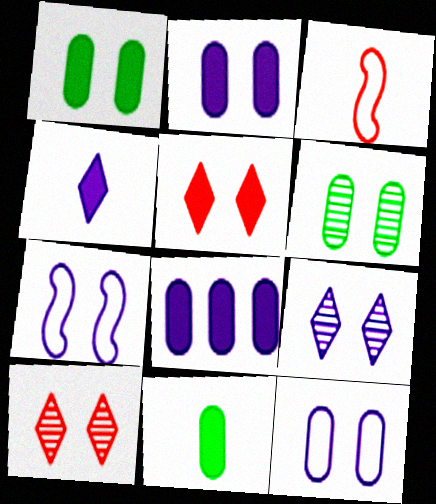[[1, 7, 10], 
[2, 7, 9], 
[5, 6, 7]]